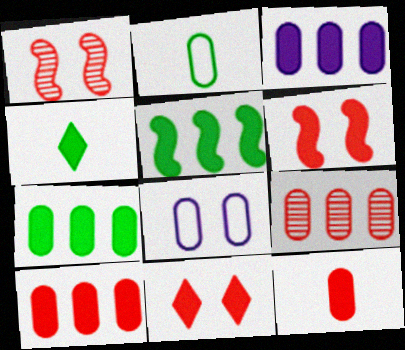[[3, 4, 6], 
[3, 7, 10]]